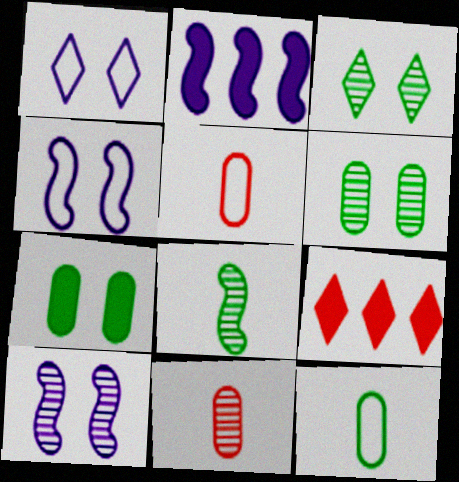[[2, 3, 5], 
[9, 10, 12]]